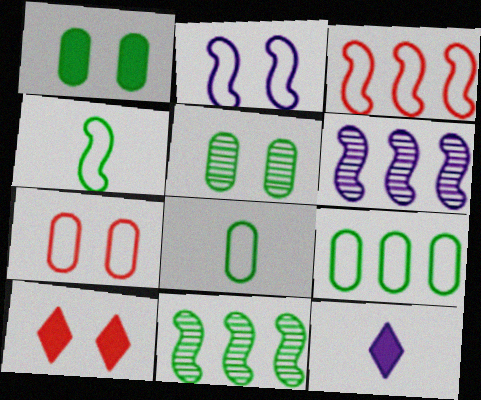[[2, 3, 4], 
[2, 5, 10], 
[3, 5, 12], 
[6, 8, 10], 
[7, 11, 12]]